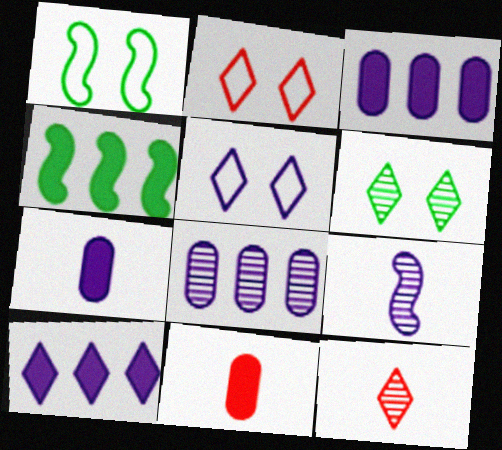[[1, 3, 12], 
[3, 5, 9]]